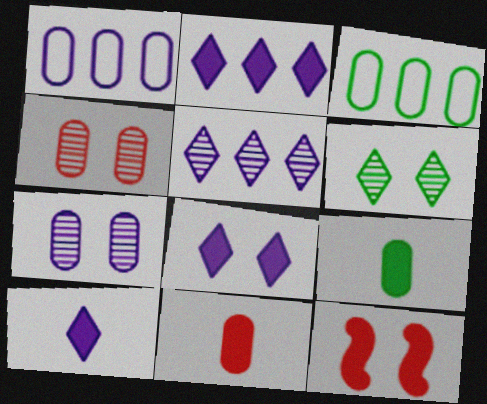[[1, 4, 9], 
[2, 8, 10], 
[2, 9, 12], 
[3, 7, 11]]